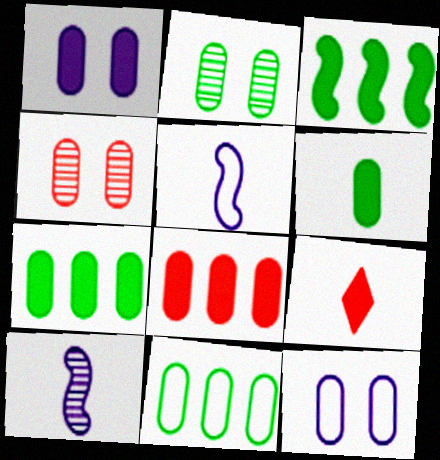[[1, 3, 9], 
[1, 6, 8], 
[2, 6, 11]]